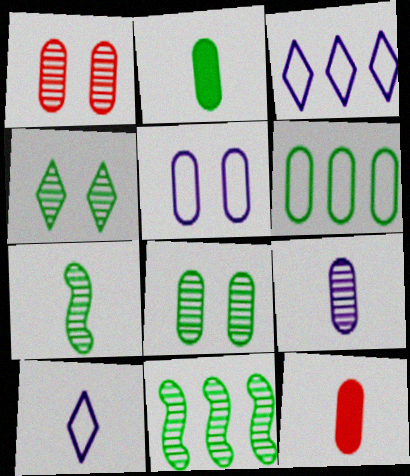[[2, 6, 8], 
[7, 10, 12]]